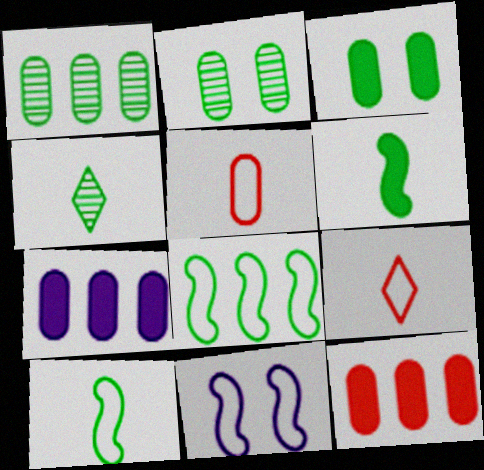[[2, 5, 7], 
[3, 4, 8], 
[4, 11, 12]]